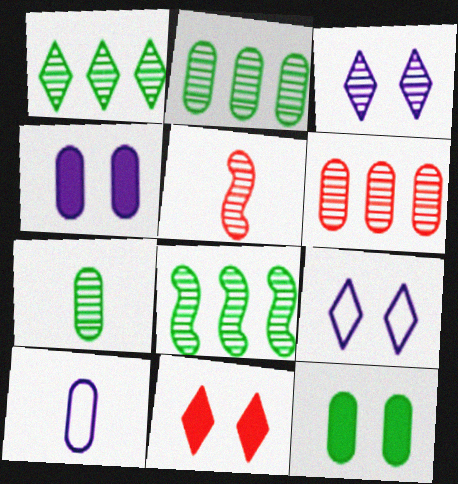[[1, 2, 8], 
[2, 3, 5], 
[6, 10, 12], 
[8, 10, 11]]